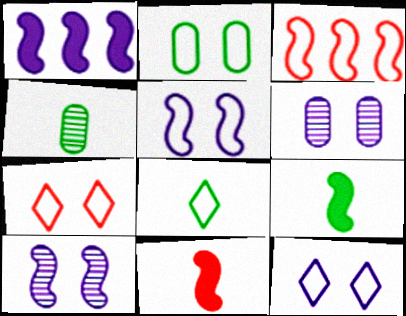[[1, 4, 7], 
[2, 5, 7], 
[3, 9, 10], 
[4, 8, 9]]